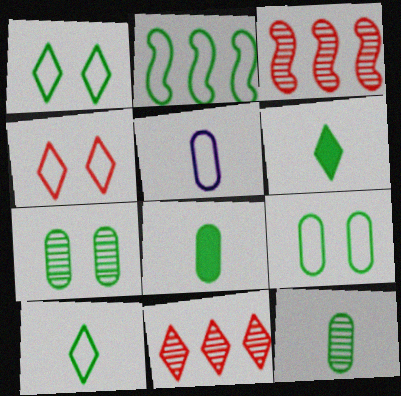[[2, 4, 5], 
[2, 6, 7], 
[2, 9, 10]]